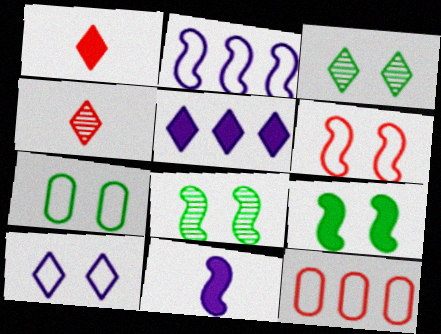[[3, 7, 9], 
[3, 11, 12], 
[6, 7, 10]]